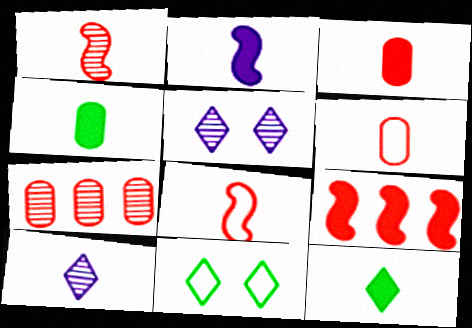[[2, 3, 12], 
[2, 7, 11], 
[4, 8, 10]]